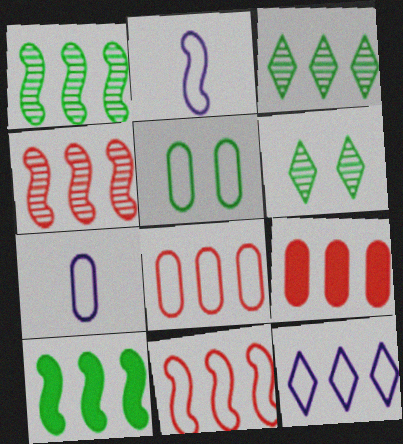[[1, 9, 12], 
[2, 6, 9], 
[5, 7, 8]]